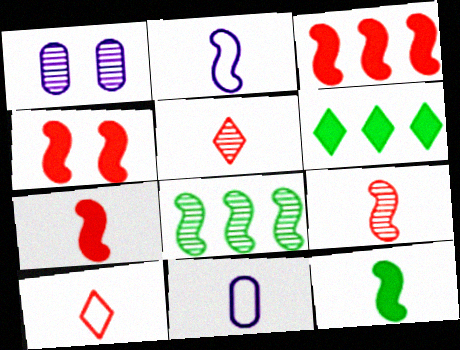[[1, 5, 8], 
[2, 4, 8], 
[2, 9, 12], 
[3, 4, 7], 
[5, 11, 12]]